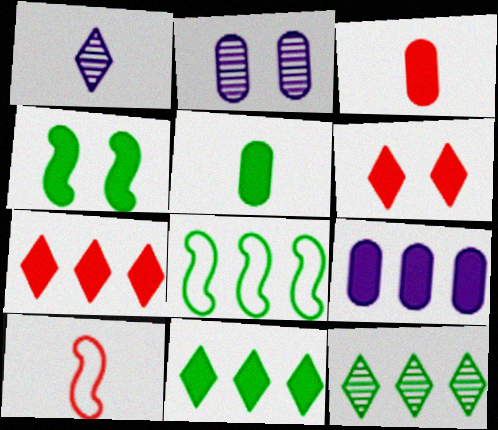[[1, 5, 10], 
[2, 10, 11], 
[4, 5, 11]]